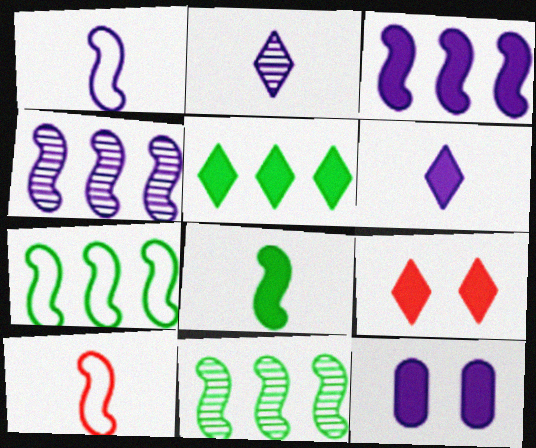[[3, 6, 12], 
[5, 6, 9]]